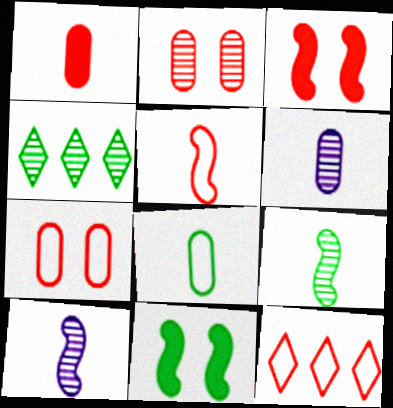[[1, 6, 8], 
[2, 4, 10], 
[4, 8, 11], 
[5, 7, 12], 
[6, 11, 12]]